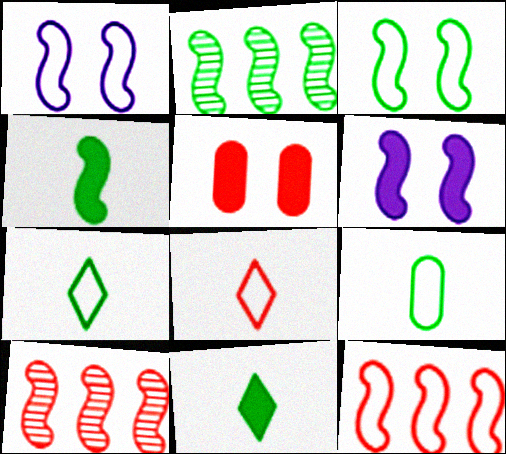[[1, 4, 10], 
[2, 3, 4], 
[5, 8, 10]]